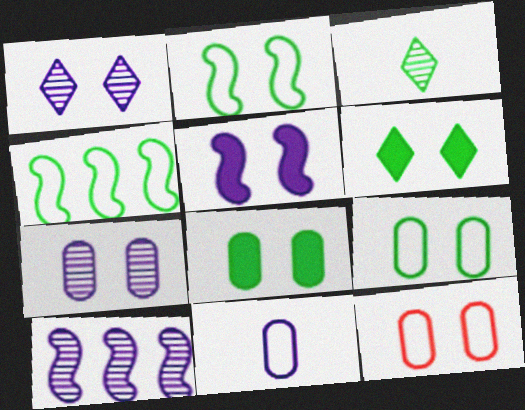[[3, 4, 8], 
[7, 8, 12]]